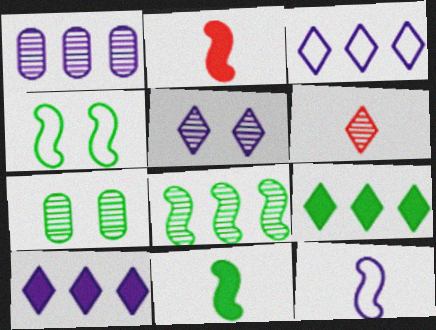[[2, 3, 7], 
[4, 8, 11]]